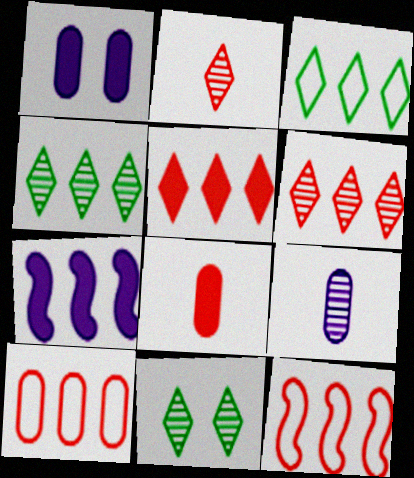[[4, 7, 10]]